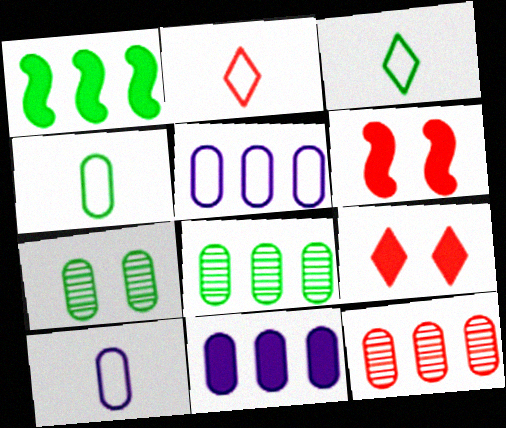[[1, 3, 7], 
[2, 6, 12]]